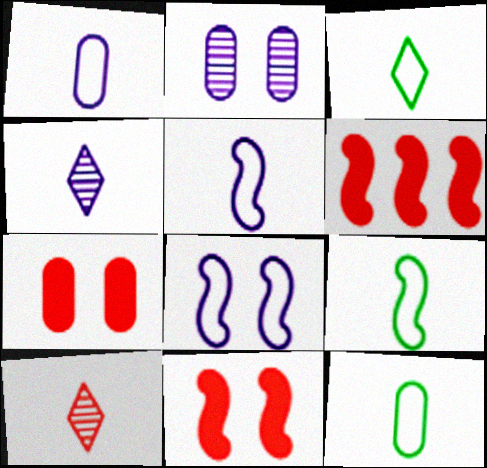[[2, 3, 6], 
[3, 9, 12]]